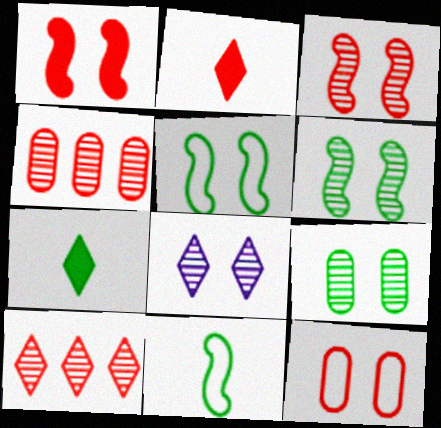[[3, 8, 9]]